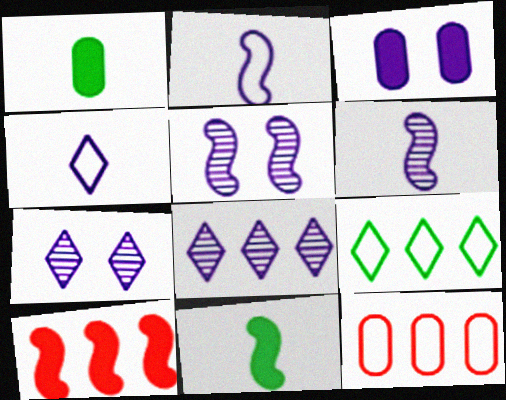[[2, 3, 8], 
[7, 11, 12]]